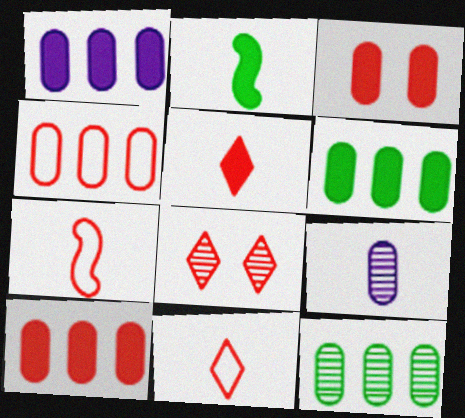[[1, 4, 12], 
[1, 6, 10], 
[2, 9, 11], 
[7, 8, 10]]